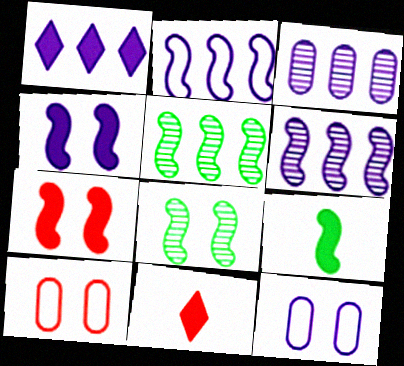[[1, 2, 3], 
[5, 11, 12]]